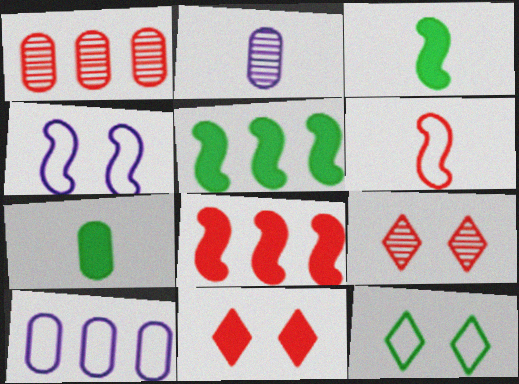[[1, 6, 11], 
[2, 8, 12], 
[3, 9, 10], 
[6, 10, 12]]